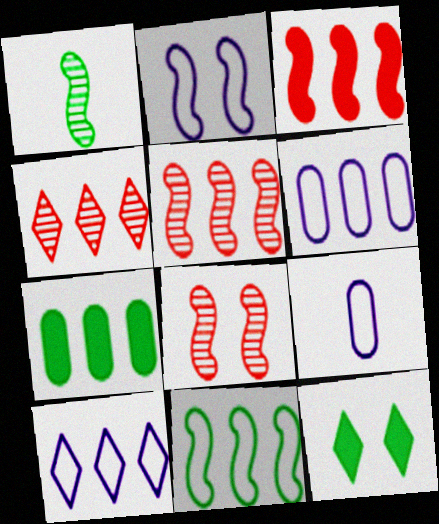[[1, 2, 3], 
[2, 9, 10], 
[5, 7, 10], 
[5, 9, 12]]